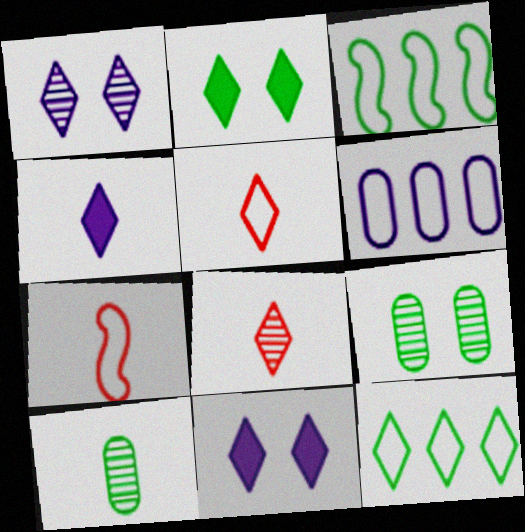[[2, 3, 10], 
[4, 7, 10], 
[8, 11, 12]]